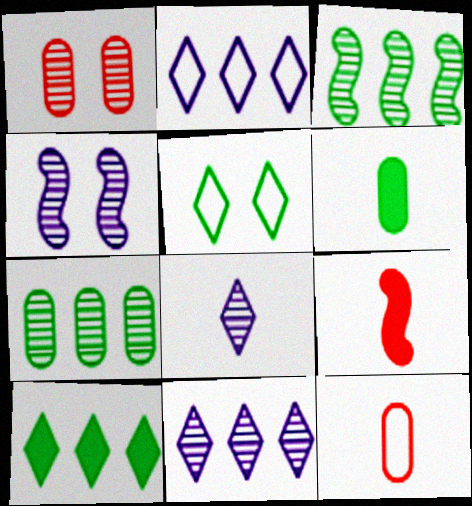[[1, 3, 8], 
[3, 5, 6], 
[4, 10, 12]]